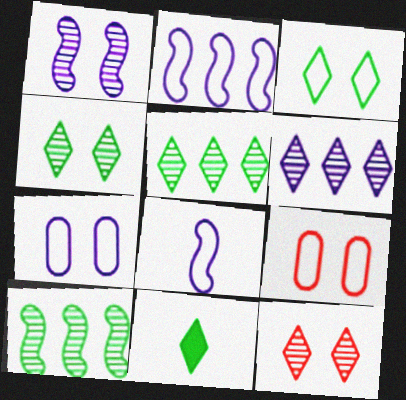[[3, 5, 11]]